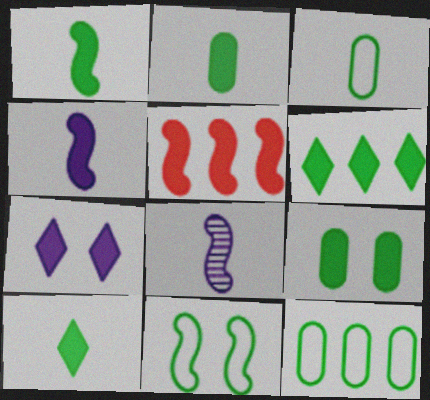[[1, 2, 10], 
[1, 6, 9], 
[2, 5, 7], 
[5, 8, 11]]